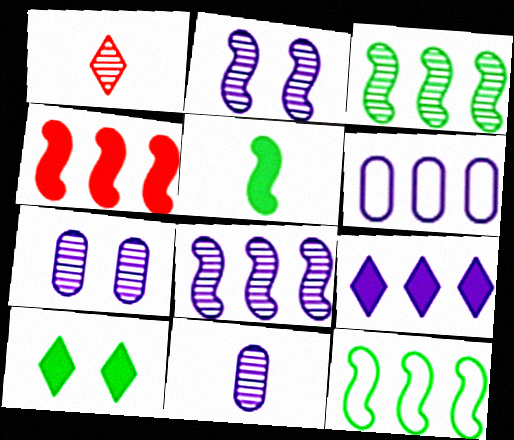[[1, 3, 7], 
[4, 8, 12], 
[6, 8, 9]]